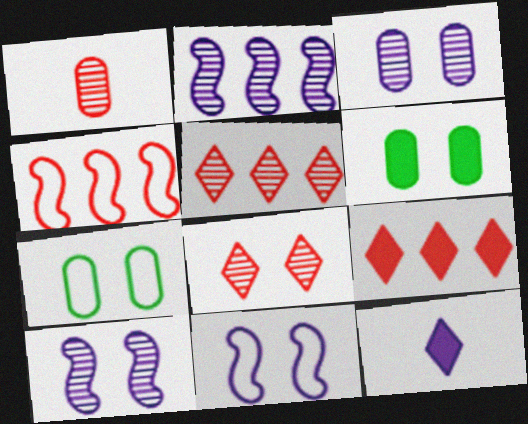[[6, 8, 11]]